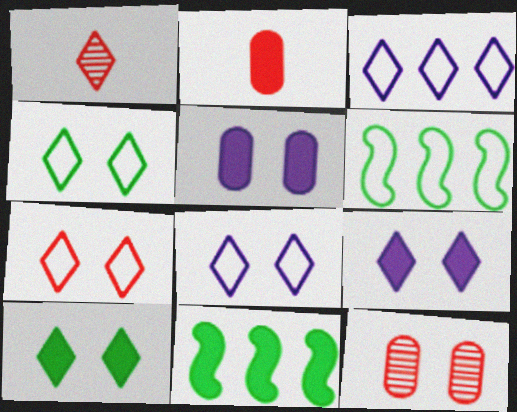[[1, 3, 10], 
[1, 5, 6], 
[2, 9, 11], 
[4, 7, 8]]